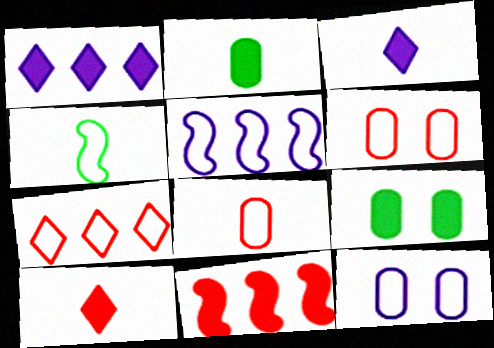[[3, 9, 11], 
[4, 7, 12]]